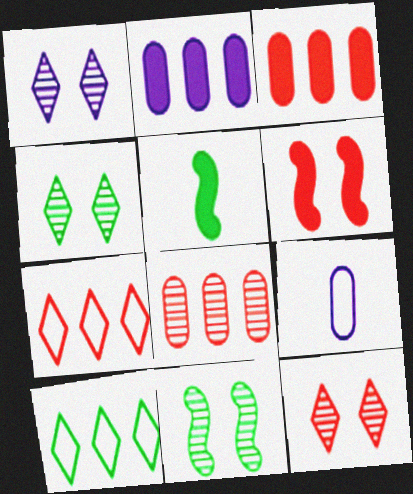[[1, 4, 12]]